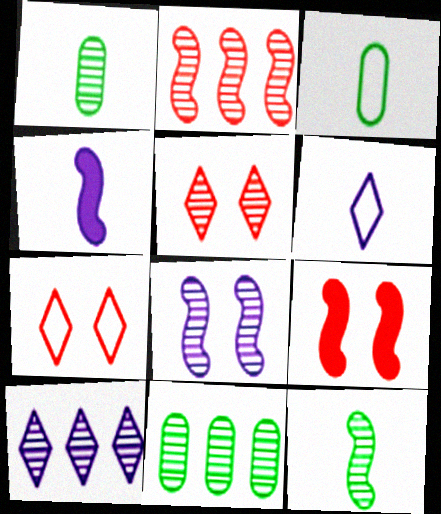[[2, 8, 12], 
[2, 10, 11], 
[3, 9, 10], 
[4, 7, 11], 
[6, 9, 11]]